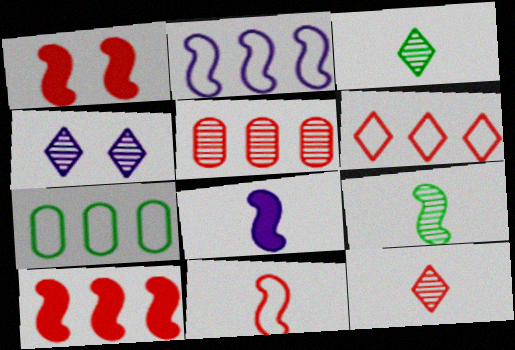[[1, 2, 9], 
[2, 6, 7], 
[4, 5, 9], 
[5, 6, 10], 
[8, 9, 11]]